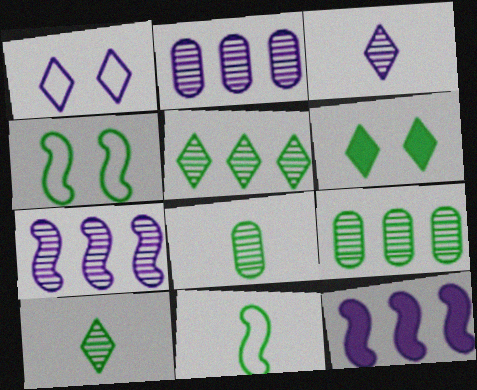[[6, 9, 11]]